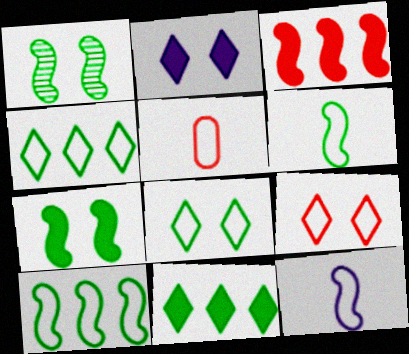[[1, 3, 12]]